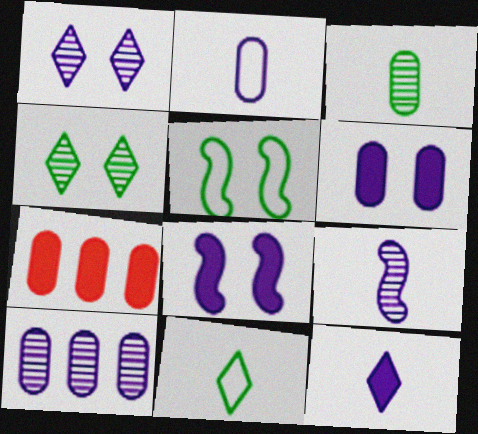[[1, 9, 10], 
[2, 6, 10], 
[2, 9, 12]]